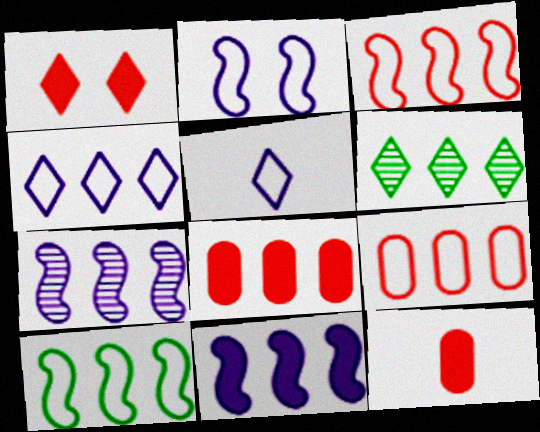[[1, 5, 6], 
[2, 6, 12], 
[4, 9, 10], 
[6, 9, 11]]